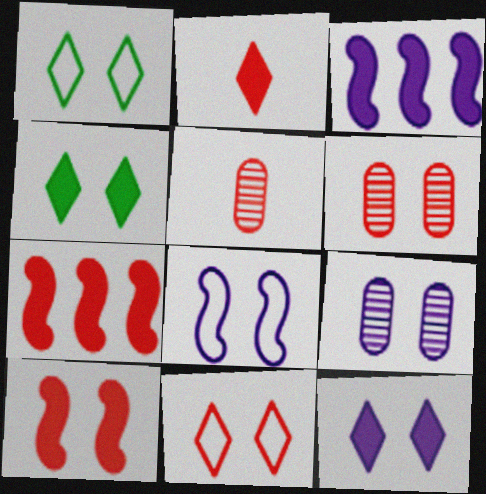[[1, 3, 5], 
[1, 9, 10], 
[4, 6, 8], 
[5, 7, 11], 
[6, 10, 11], 
[8, 9, 12]]